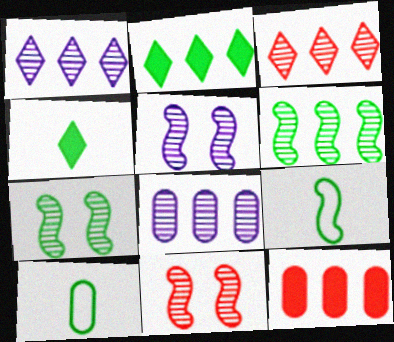[[2, 7, 10], 
[3, 6, 8], 
[5, 7, 11]]